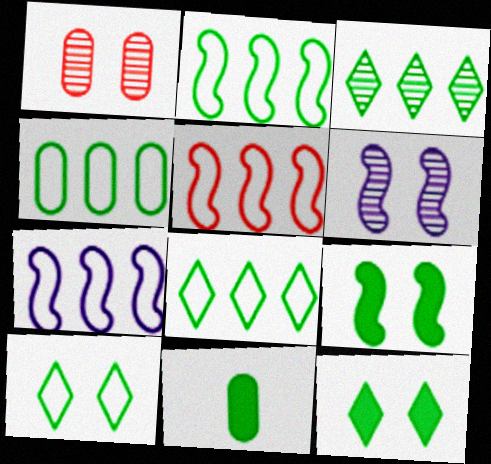[[2, 4, 8], 
[2, 5, 7]]